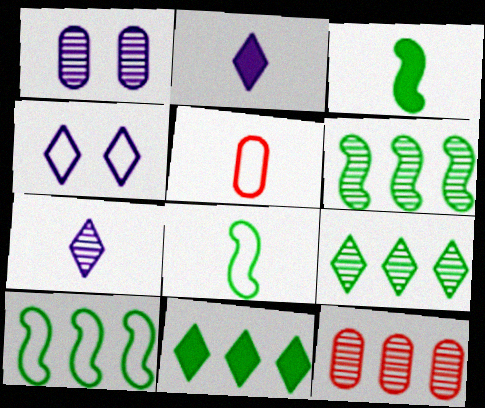[[3, 4, 12], 
[3, 5, 7], 
[4, 5, 10]]